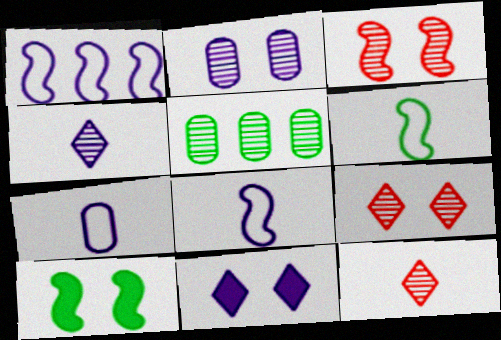[[3, 4, 5]]